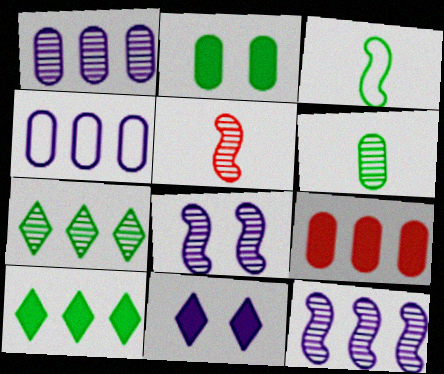[[2, 3, 7]]